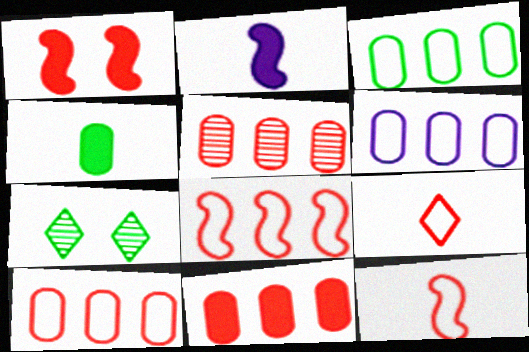[[1, 5, 9], 
[2, 7, 10], 
[3, 6, 10], 
[5, 10, 11]]